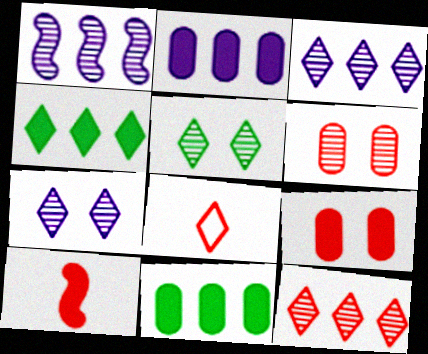[[4, 7, 8]]